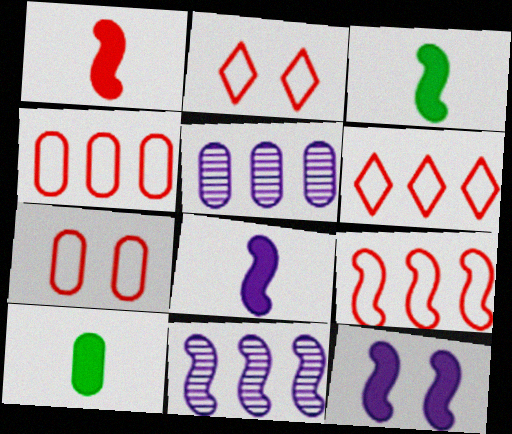[[1, 3, 8], 
[2, 3, 5], 
[2, 10, 11], 
[4, 6, 9], 
[5, 7, 10]]